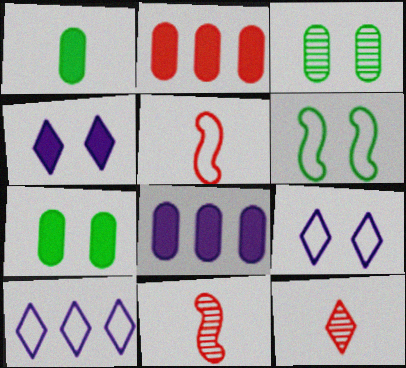[[6, 8, 12], 
[7, 10, 11]]